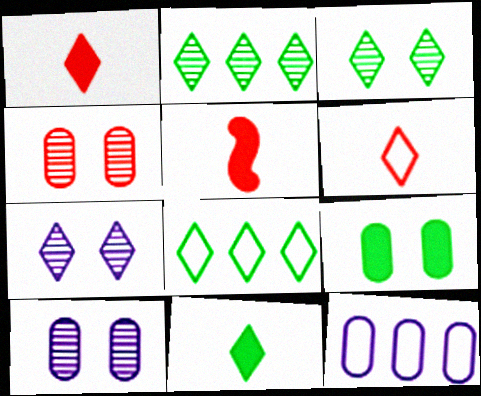[[1, 7, 8], 
[3, 5, 12], 
[3, 8, 11], 
[5, 8, 10]]